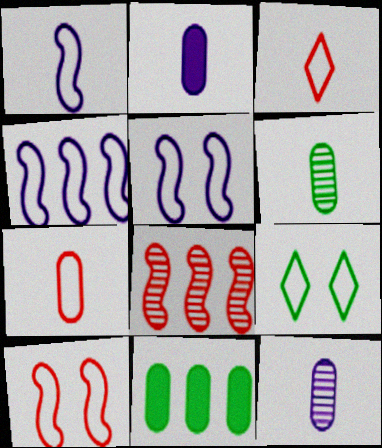[[1, 4, 5], 
[2, 6, 7], 
[2, 8, 9], 
[4, 7, 9]]